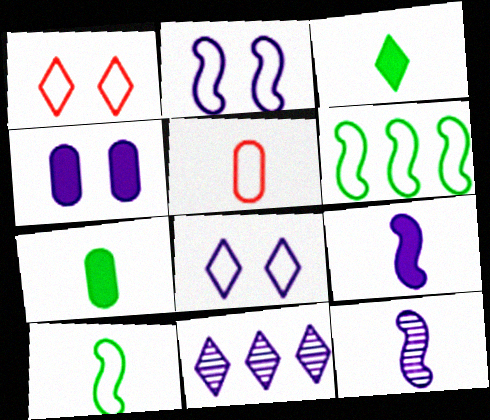[[1, 3, 11], 
[3, 5, 12], 
[5, 6, 8]]